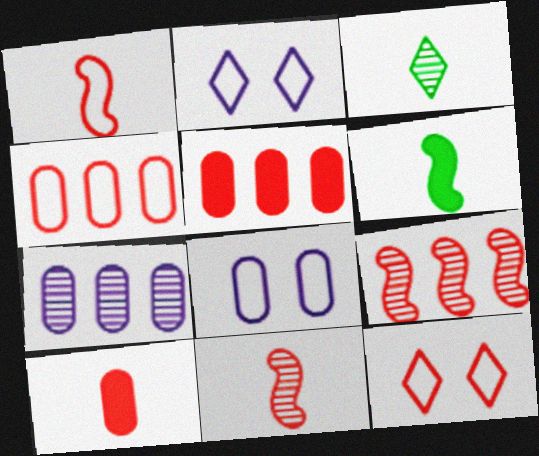[[1, 4, 12], 
[5, 11, 12], 
[6, 7, 12], 
[9, 10, 12]]